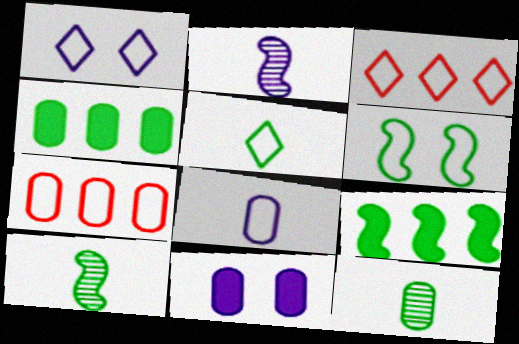[[1, 3, 5], 
[3, 6, 8], 
[3, 10, 11], 
[6, 9, 10], 
[7, 11, 12]]